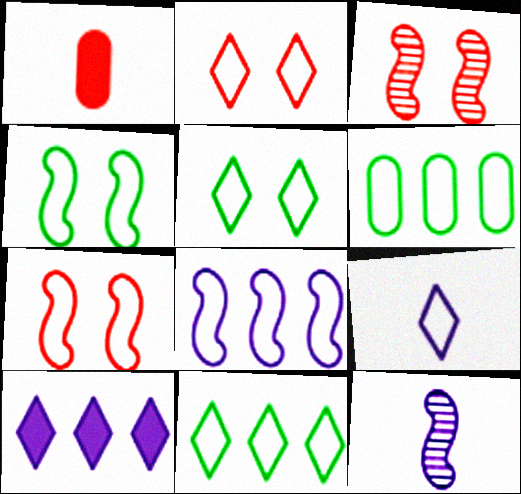[[2, 9, 11], 
[6, 7, 9]]